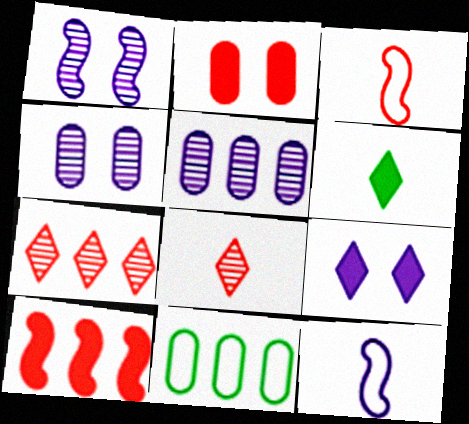[[2, 3, 7], 
[5, 9, 12]]